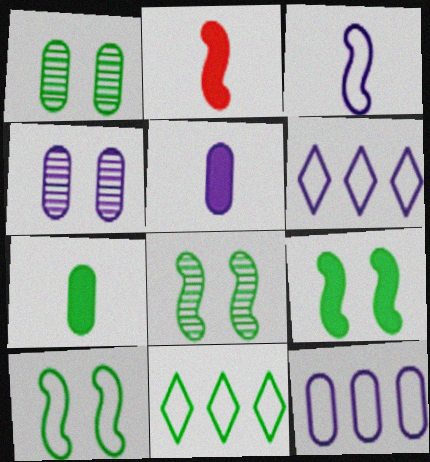[[1, 2, 6], 
[2, 4, 11], 
[4, 5, 12], 
[7, 8, 11], 
[8, 9, 10]]